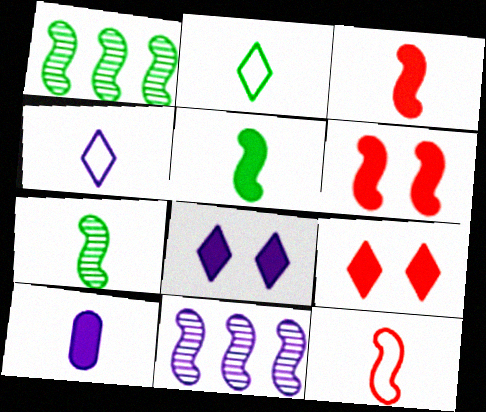[]